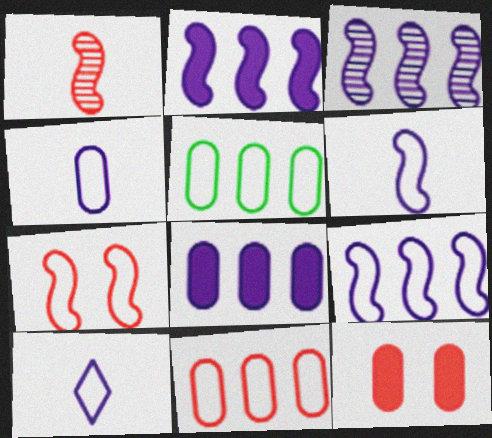[[2, 3, 9], 
[4, 6, 10], 
[5, 7, 10]]